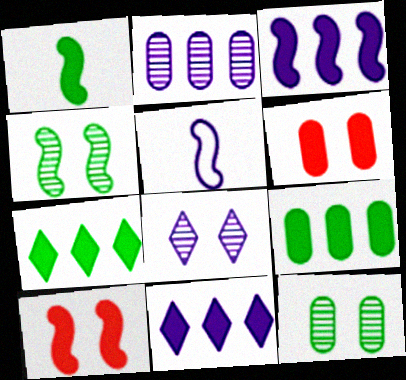[[1, 3, 10], 
[1, 6, 11]]